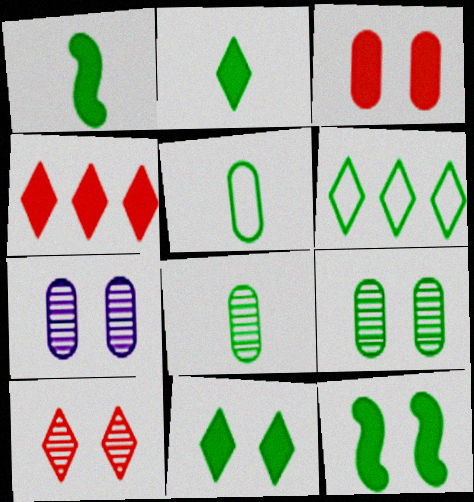[[1, 6, 9], 
[6, 8, 12]]